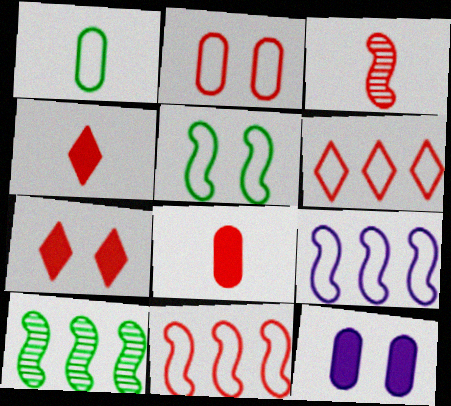[]